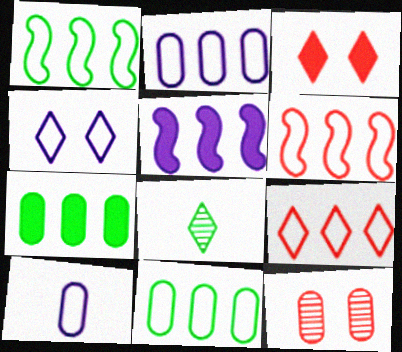[[1, 2, 9], 
[7, 10, 12]]